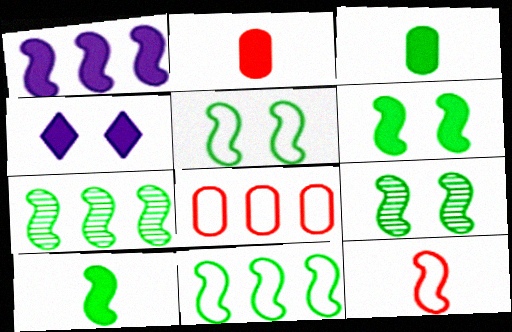[[1, 9, 12], 
[5, 6, 9], 
[5, 7, 10], 
[9, 10, 11]]